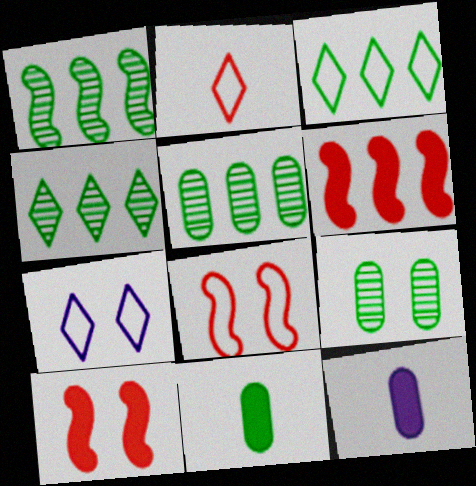[[1, 4, 5], 
[2, 3, 7], 
[4, 8, 12], 
[7, 9, 10]]